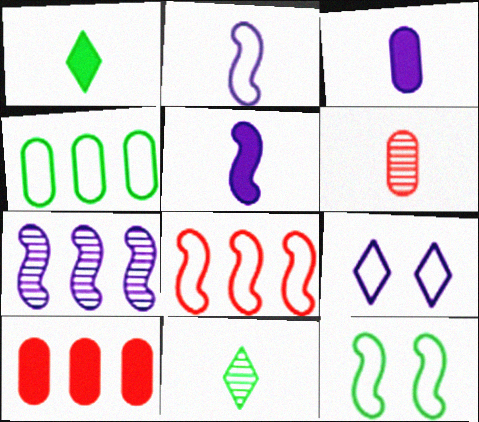[[1, 2, 6], 
[2, 8, 12], 
[3, 7, 9]]